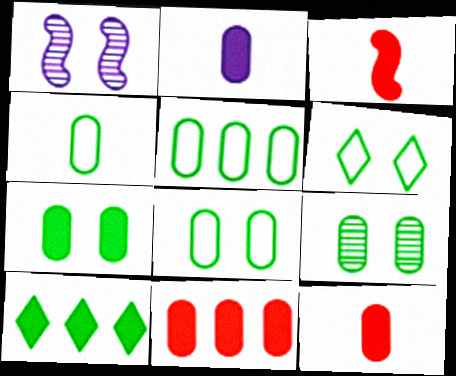[[2, 7, 11], 
[4, 5, 8], 
[7, 8, 9]]